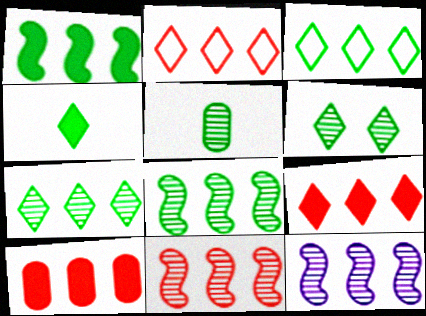[[2, 10, 11], 
[3, 4, 6], 
[3, 10, 12], 
[5, 6, 8], 
[8, 11, 12]]